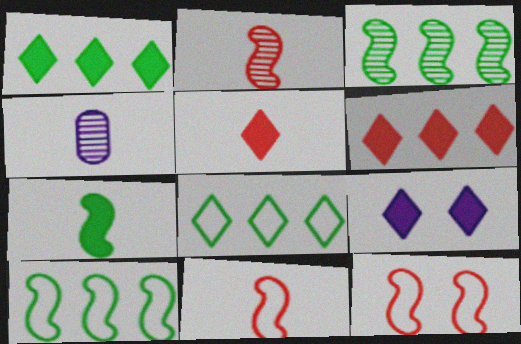[[1, 4, 12], 
[1, 5, 9]]